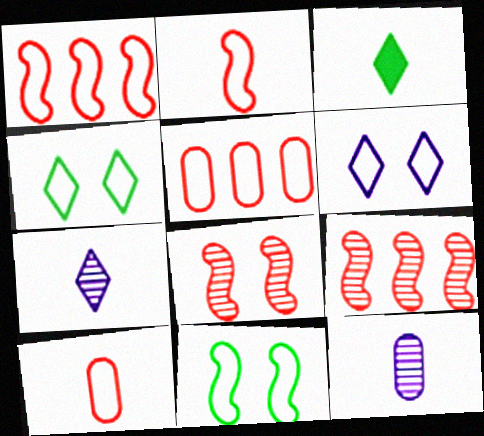[[2, 3, 12]]